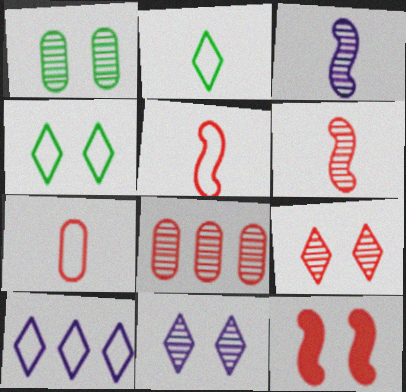[[6, 8, 9]]